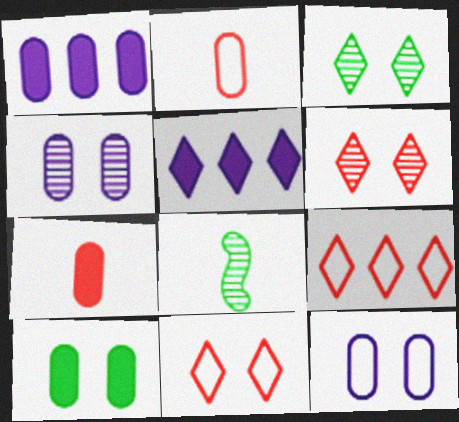[[1, 7, 10], 
[1, 8, 11]]